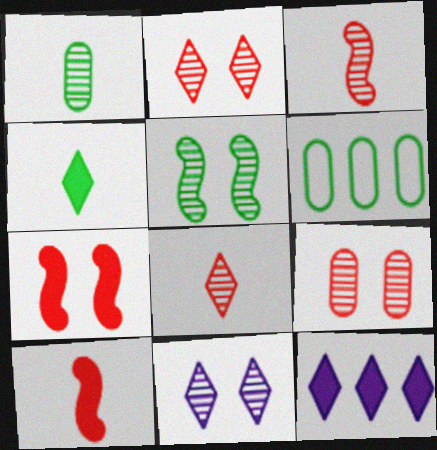[[4, 5, 6], 
[5, 9, 11], 
[6, 10, 11]]